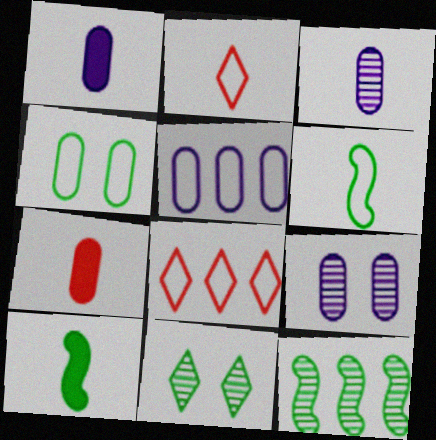[[1, 5, 9], 
[2, 3, 10], 
[8, 9, 10]]